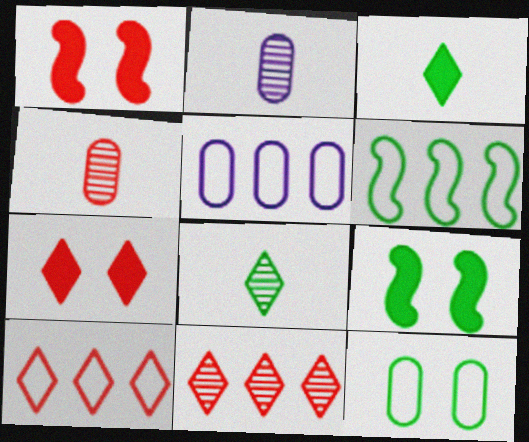[[1, 4, 10], 
[1, 5, 8], 
[2, 6, 7], 
[2, 9, 10], 
[5, 6, 10]]